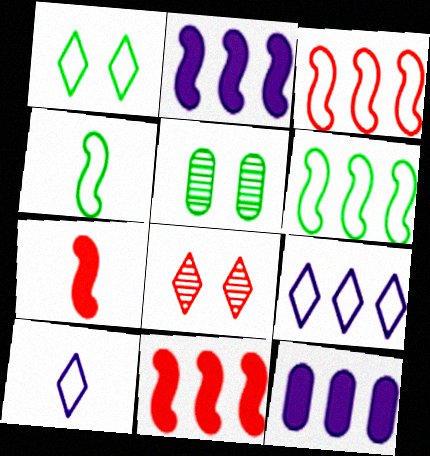[[4, 8, 12], 
[5, 7, 9], 
[5, 10, 11]]